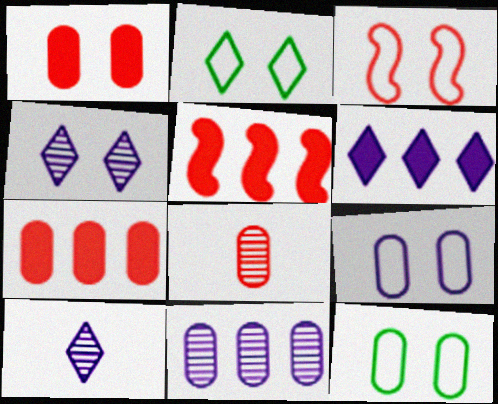[[2, 3, 9], 
[5, 10, 12]]